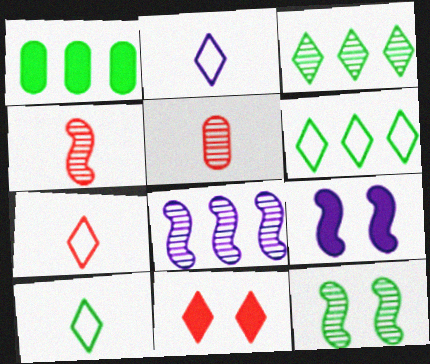[[1, 10, 12], 
[2, 3, 11], 
[2, 7, 10], 
[4, 8, 12], 
[5, 6, 9]]